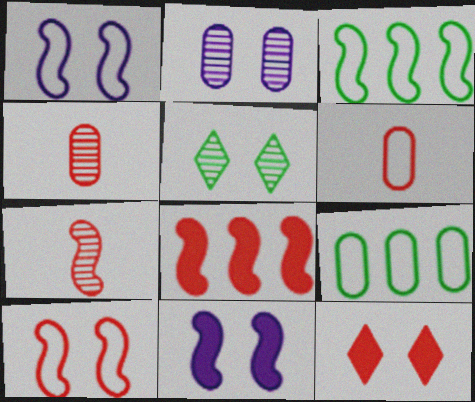[[3, 7, 11], 
[7, 8, 10]]